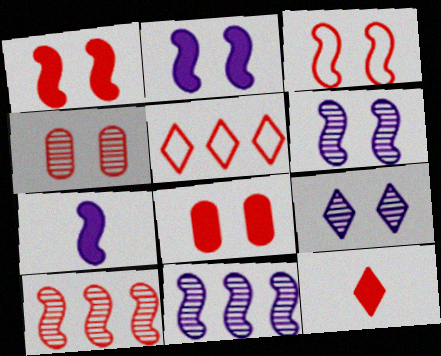[]